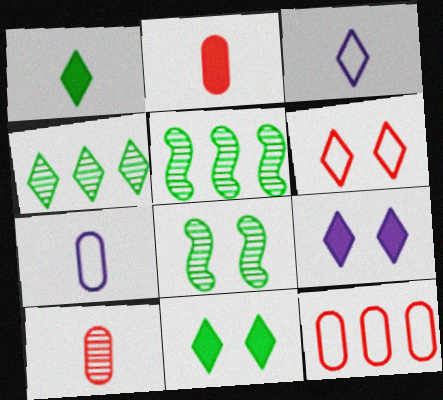[]